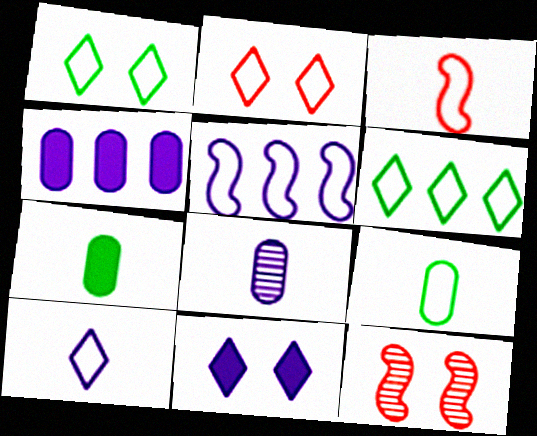[[2, 5, 9], 
[2, 6, 10], 
[3, 9, 10], 
[5, 8, 11]]